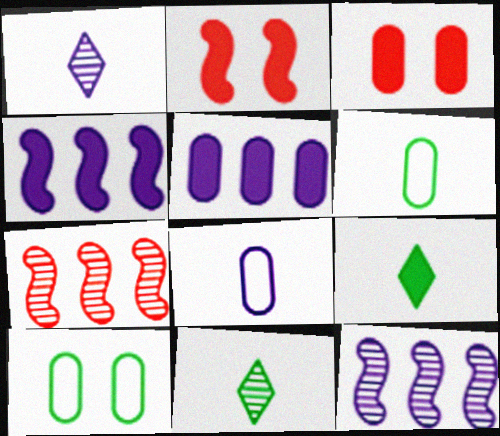[[2, 5, 9], 
[3, 4, 9]]